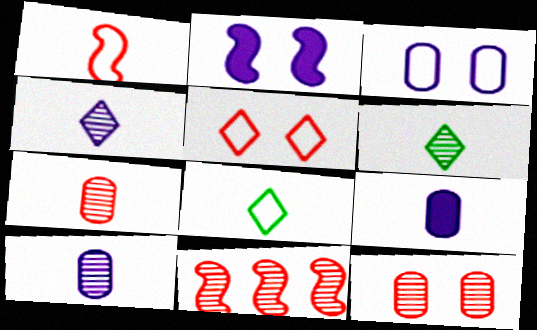[[1, 6, 9]]